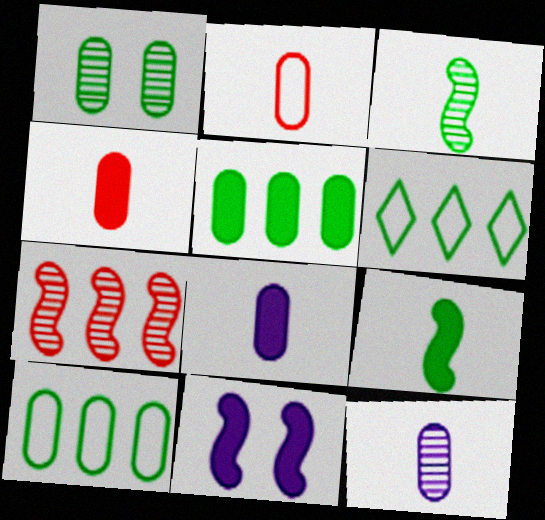[[1, 6, 9]]